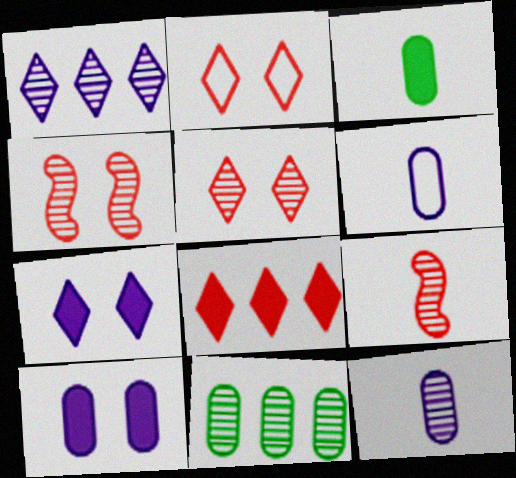[]